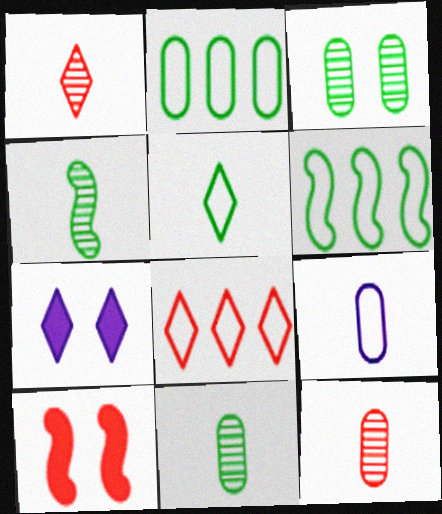[[6, 7, 12], 
[8, 10, 12]]